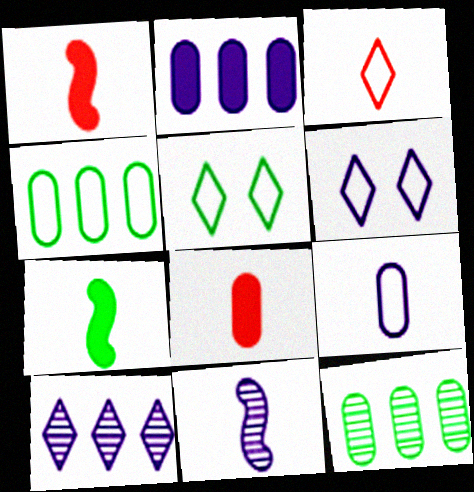[[1, 6, 12], 
[2, 6, 11], 
[5, 7, 12]]